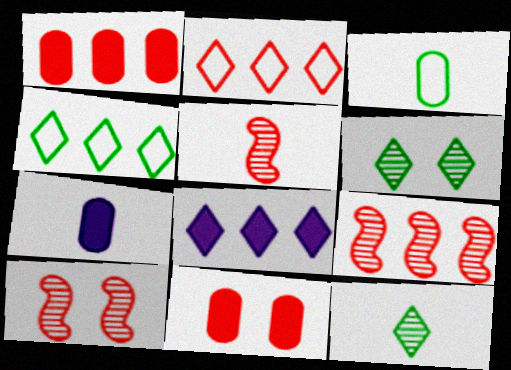[[1, 2, 9], 
[2, 5, 11], 
[3, 8, 10], 
[4, 7, 10], 
[5, 9, 10]]